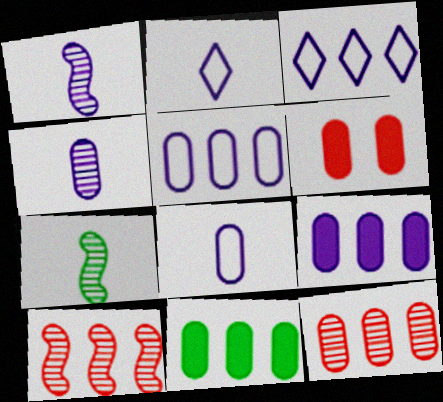[[3, 6, 7], 
[3, 10, 11], 
[5, 11, 12]]